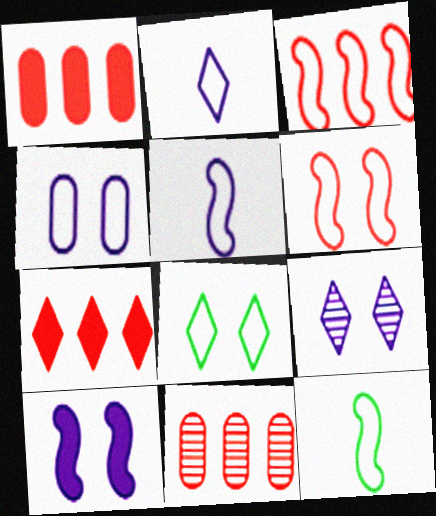[[1, 9, 12], 
[3, 7, 11], 
[4, 6, 8], 
[4, 9, 10]]